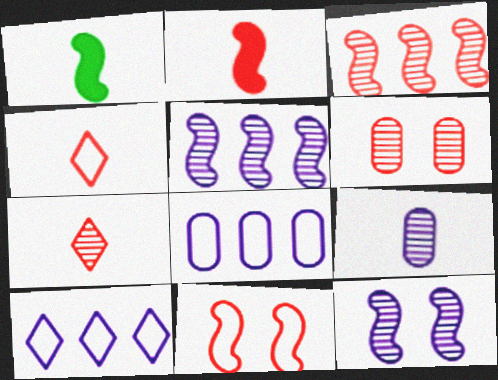[[1, 4, 9], 
[1, 5, 11], 
[1, 6, 10], 
[2, 3, 11], 
[3, 6, 7]]